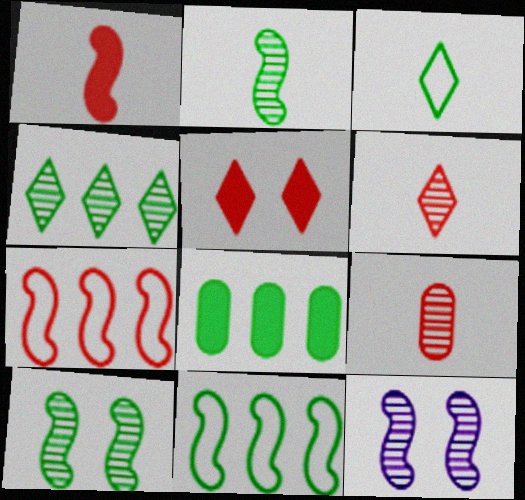[[1, 11, 12], 
[3, 8, 10], 
[4, 8, 11], 
[4, 9, 12], 
[5, 7, 9]]